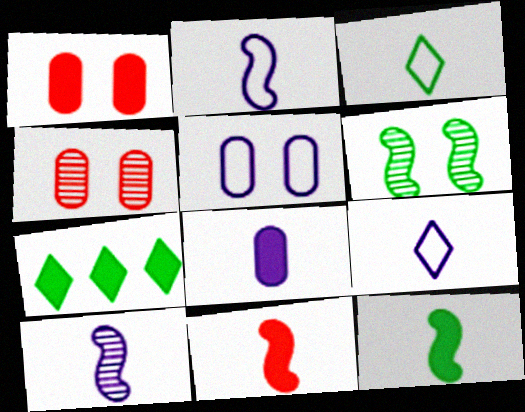[[2, 4, 7], 
[8, 9, 10]]